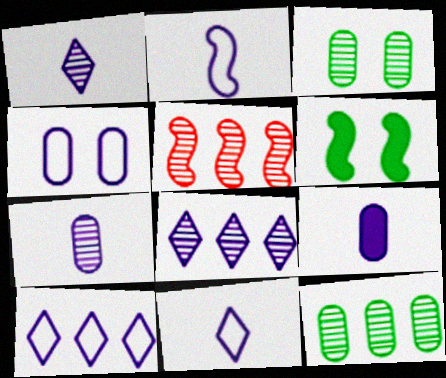[[1, 2, 9], 
[1, 3, 5], 
[2, 4, 10], 
[2, 5, 6], 
[5, 8, 12]]